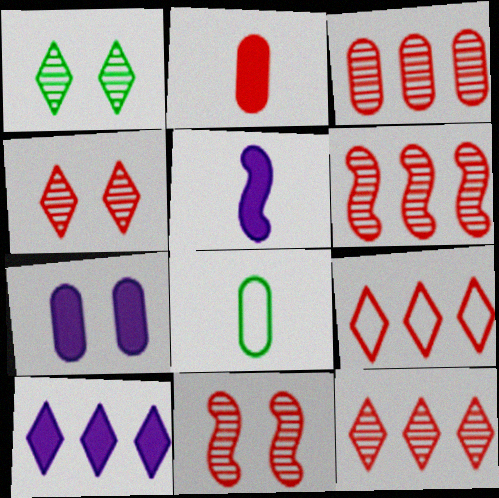[[2, 9, 11], 
[3, 6, 12], 
[3, 7, 8], 
[5, 7, 10], 
[8, 10, 11]]